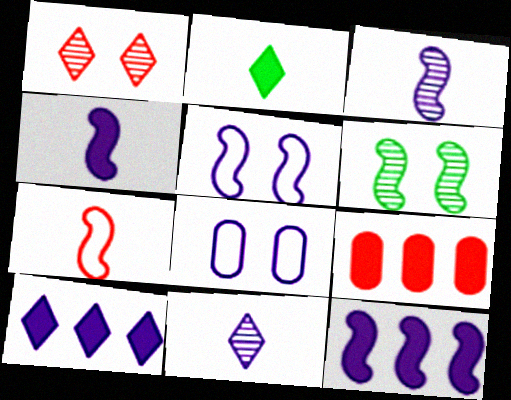[[1, 7, 9], 
[3, 5, 12], 
[3, 8, 10], 
[6, 7, 12], 
[8, 11, 12]]